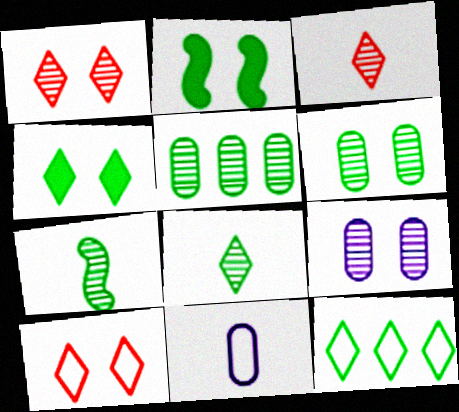[[2, 9, 10], 
[4, 8, 12]]